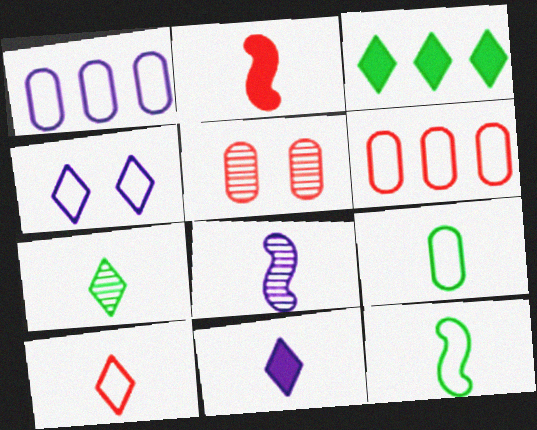[[2, 8, 12], 
[4, 6, 12], 
[7, 10, 11]]